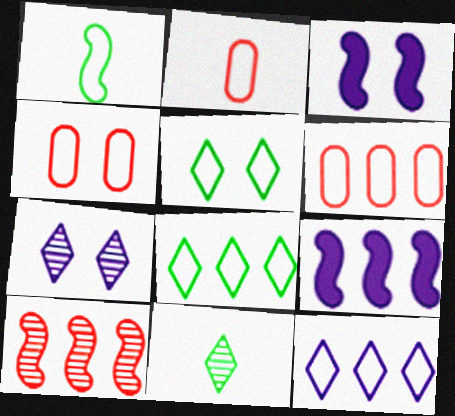[[1, 3, 10], 
[1, 4, 12], 
[2, 4, 6], 
[3, 6, 11], 
[4, 9, 11]]